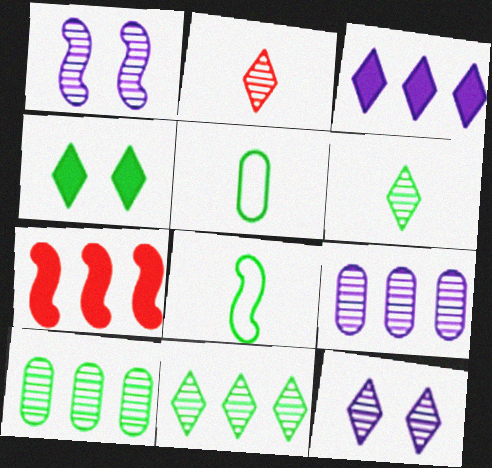[[1, 2, 10], 
[1, 7, 8], 
[2, 11, 12], 
[4, 8, 10], 
[5, 7, 12]]